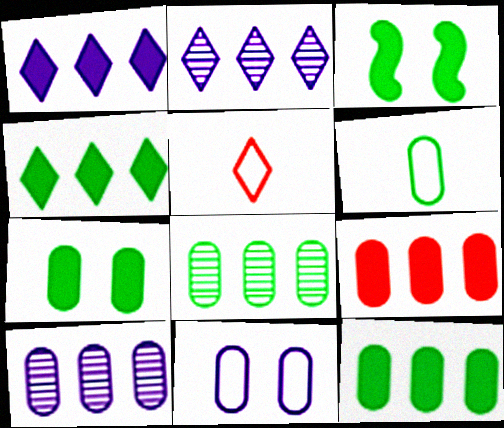[[3, 5, 10], 
[6, 7, 8]]